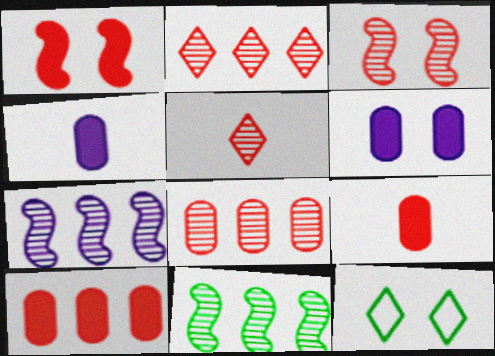[[3, 5, 8], 
[3, 6, 12], 
[7, 9, 12]]